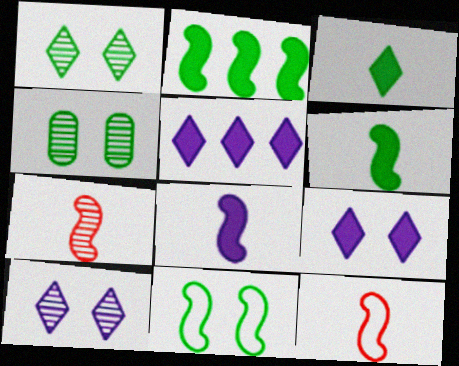[[4, 5, 12]]